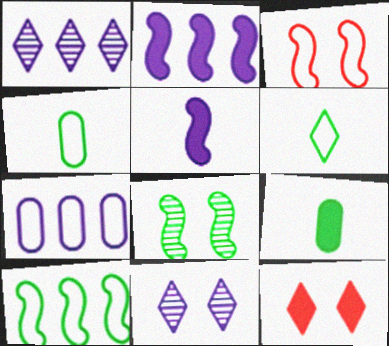[[1, 2, 7], 
[1, 3, 9], 
[1, 6, 12], 
[2, 9, 12], 
[3, 6, 7], 
[5, 7, 11]]